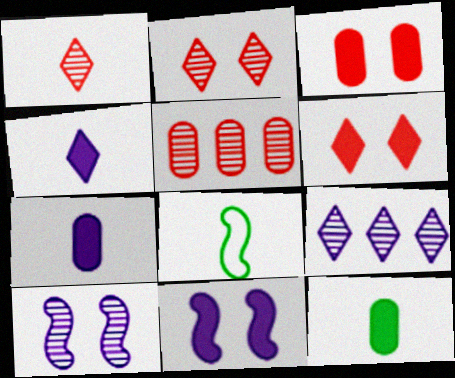[[1, 7, 8], 
[3, 8, 9]]